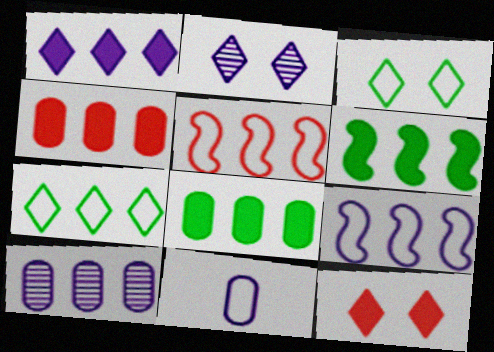[[1, 4, 6], 
[1, 9, 10], 
[2, 3, 12], 
[3, 5, 11]]